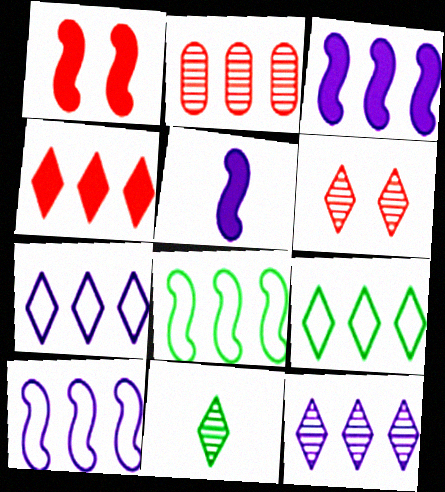[[2, 3, 9], 
[4, 9, 12], 
[6, 11, 12]]